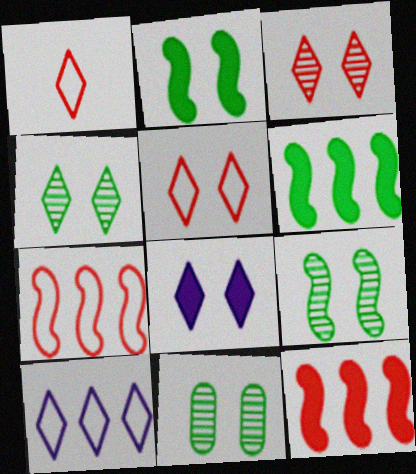[[4, 5, 8], 
[4, 9, 11]]